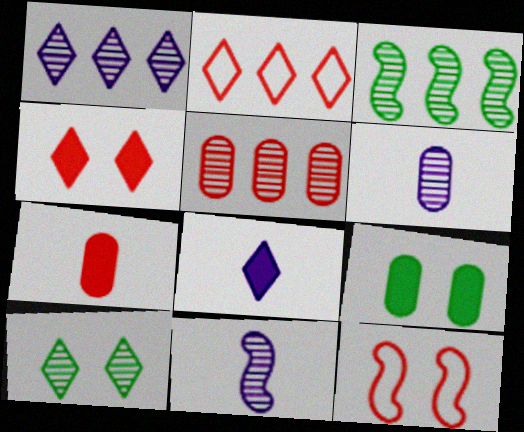[[1, 3, 5], 
[2, 8, 10], 
[2, 9, 11], 
[5, 10, 11]]